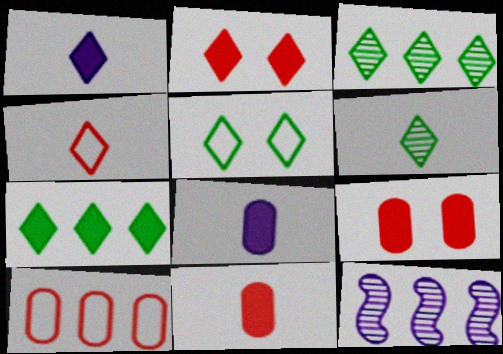[[1, 2, 7], 
[1, 4, 6], 
[5, 6, 7], 
[5, 11, 12], 
[7, 10, 12]]